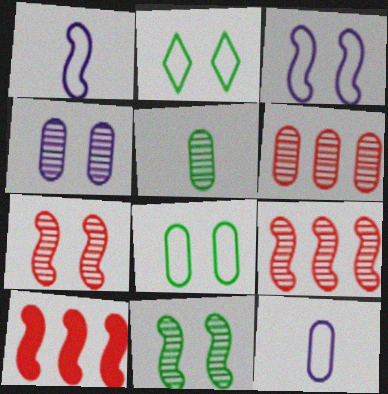[[1, 10, 11], 
[4, 5, 6]]